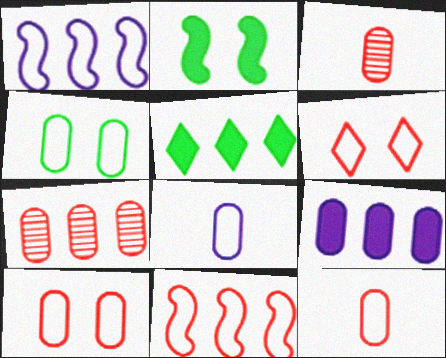[[1, 5, 7], 
[3, 4, 9], 
[6, 11, 12]]